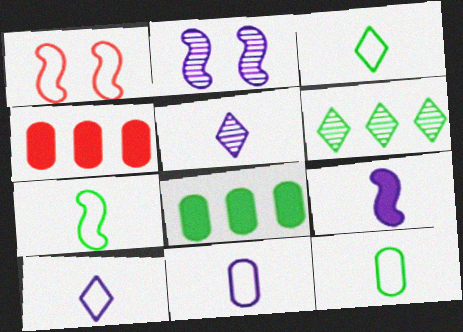[[1, 5, 8], 
[2, 3, 4], 
[3, 7, 12], 
[5, 9, 11]]